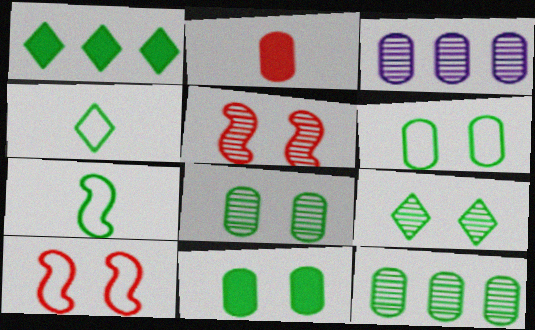[[1, 4, 9], 
[1, 7, 8], 
[2, 3, 6], 
[6, 8, 11]]